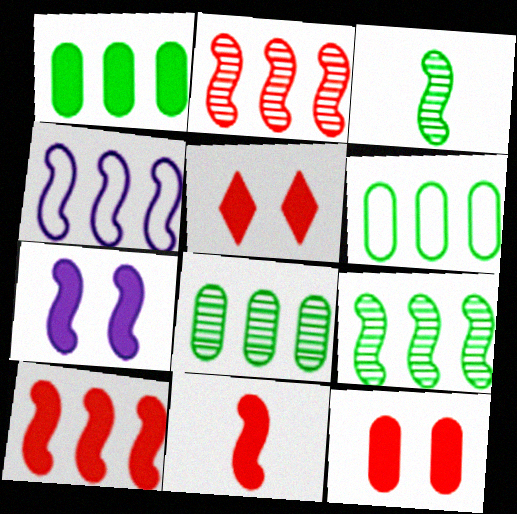[[1, 6, 8], 
[4, 9, 10]]